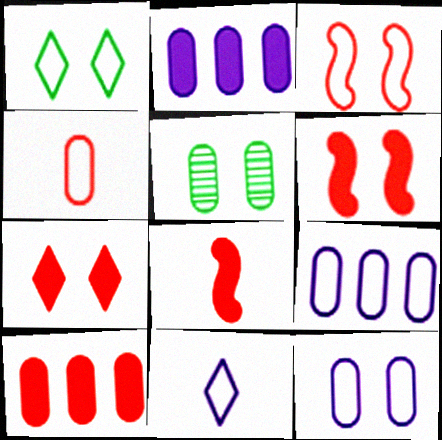[[1, 3, 12], 
[2, 4, 5], 
[7, 8, 10]]